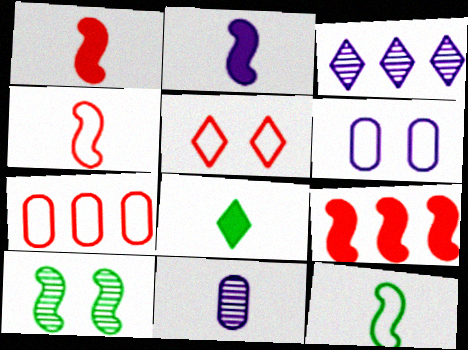[[2, 3, 6], 
[3, 5, 8], 
[4, 5, 7], 
[4, 8, 11]]